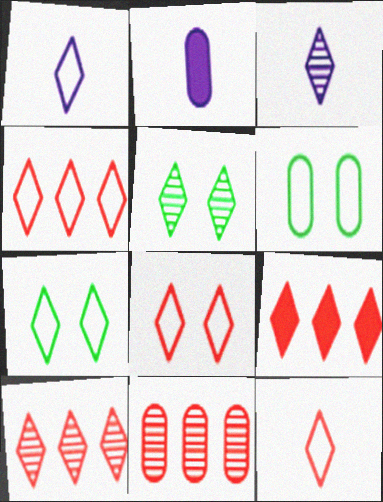[[1, 4, 7], 
[1, 5, 9], 
[2, 6, 11], 
[3, 5, 10], 
[3, 7, 9], 
[4, 8, 12], 
[4, 9, 10]]